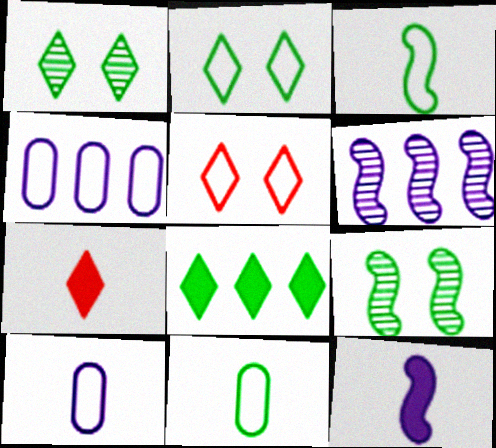[[3, 4, 5], 
[4, 7, 9], 
[8, 9, 11]]